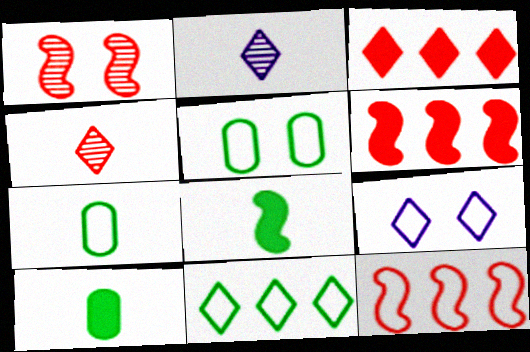[[2, 5, 6], 
[7, 9, 12]]